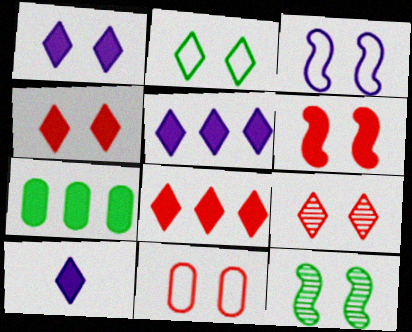[[1, 2, 9], 
[1, 5, 10], 
[1, 11, 12], 
[2, 3, 11], 
[3, 6, 12], 
[6, 7, 10], 
[6, 9, 11]]